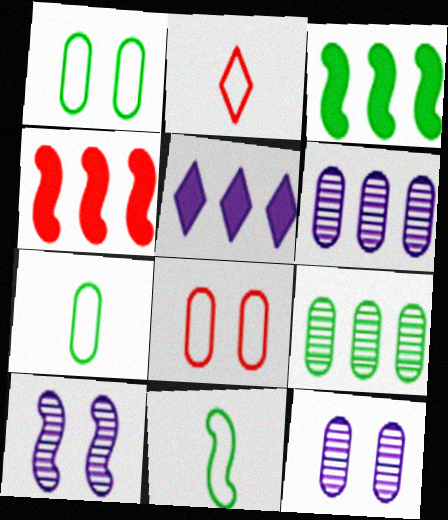[[2, 3, 12], 
[4, 10, 11]]